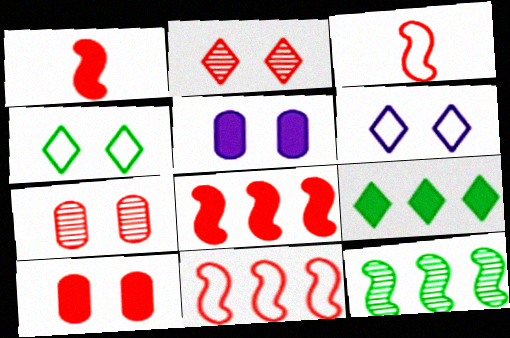[[1, 5, 9]]